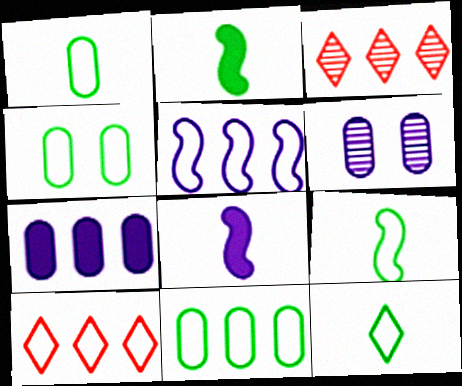[[1, 4, 11], 
[1, 9, 12], 
[2, 6, 10], 
[3, 4, 8], 
[5, 10, 11]]